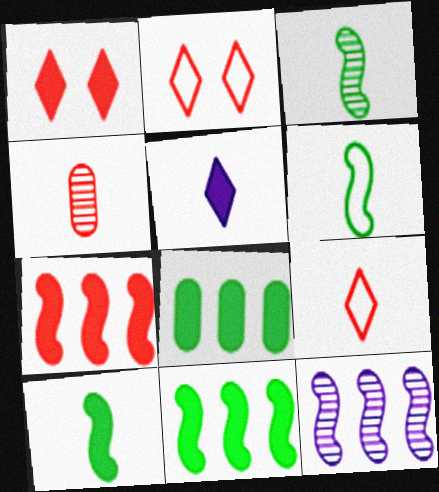[[2, 4, 7], 
[3, 6, 10], 
[4, 5, 6]]